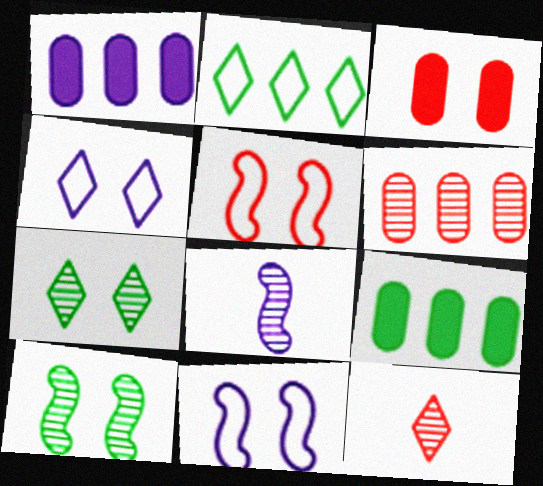[[1, 4, 8], 
[2, 3, 8], 
[3, 4, 10], 
[3, 7, 11], 
[6, 7, 8], 
[9, 11, 12]]